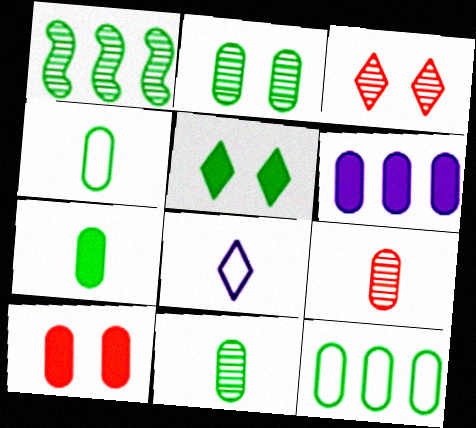[[1, 4, 5], 
[1, 8, 10], 
[2, 7, 12], 
[4, 7, 11], 
[6, 7, 10]]